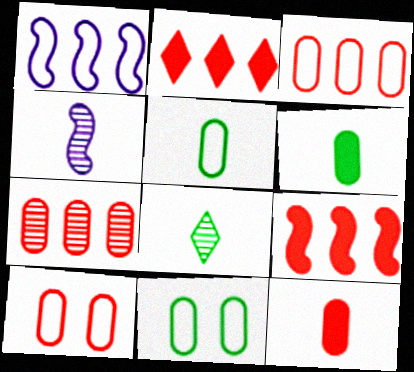[[2, 4, 11], 
[7, 10, 12]]